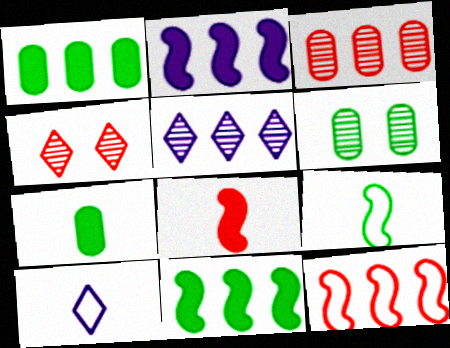[[1, 5, 12]]